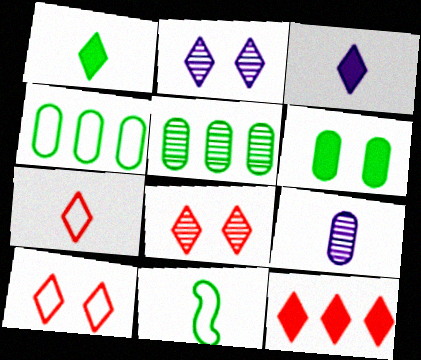[[7, 8, 12]]